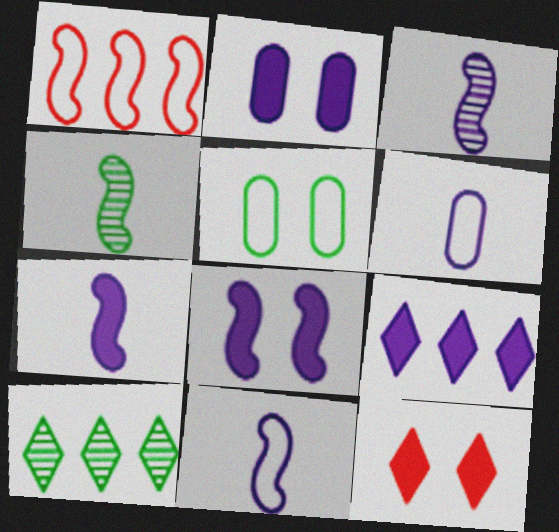[[1, 4, 8], 
[2, 7, 9], 
[3, 7, 11]]